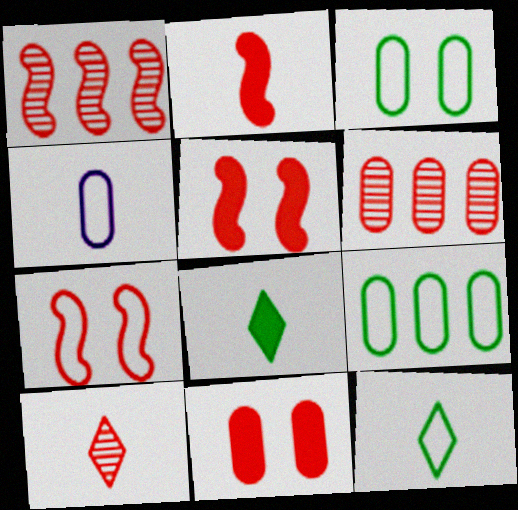[[1, 2, 7]]